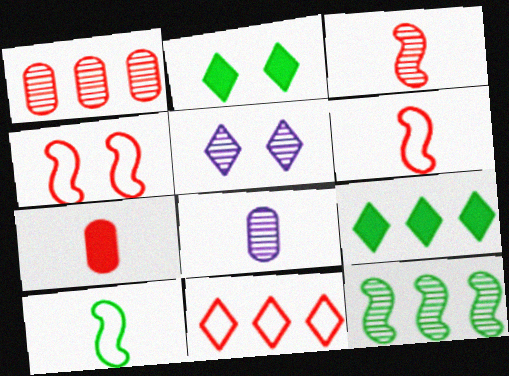[[4, 8, 9]]